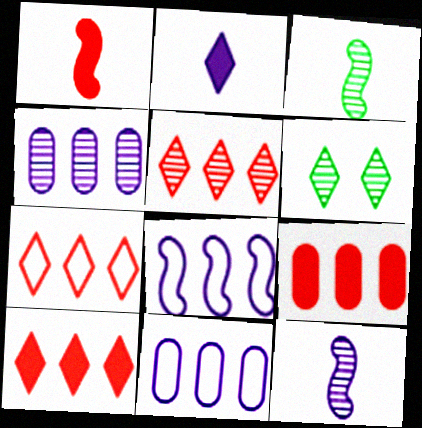[[1, 6, 11], 
[2, 6, 7], 
[5, 7, 10]]